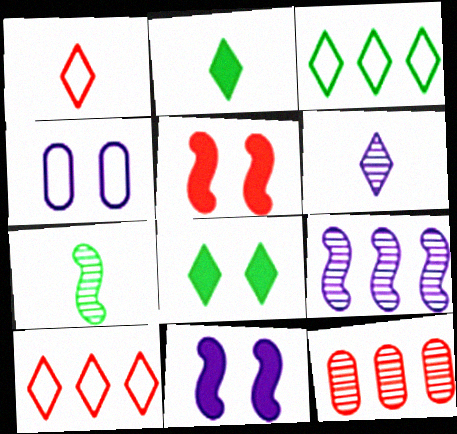[[1, 2, 6], 
[1, 5, 12], 
[6, 8, 10]]